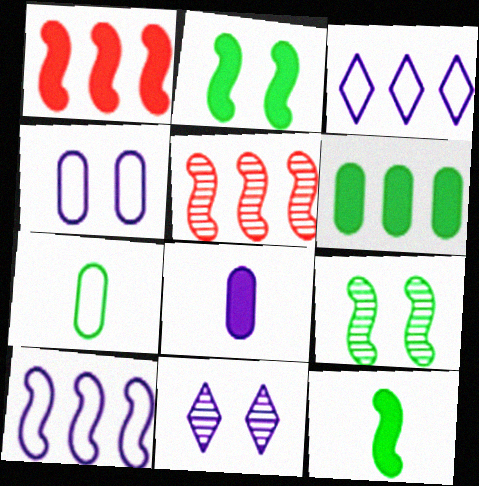[[1, 7, 11], 
[3, 5, 6], 
[8, 10, 11]]